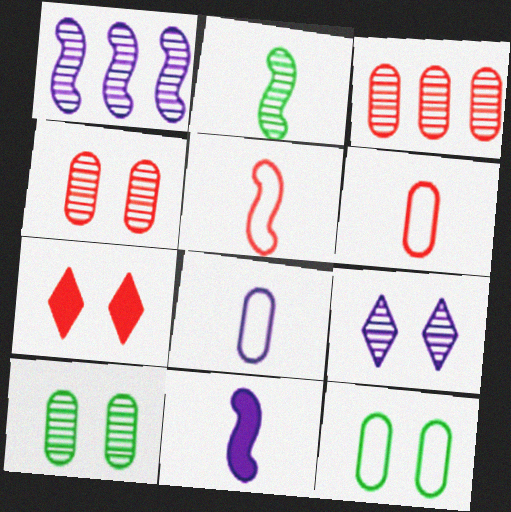[[2, 3, 9], 
[2, 5, 11], 
[3, 5, 7]]